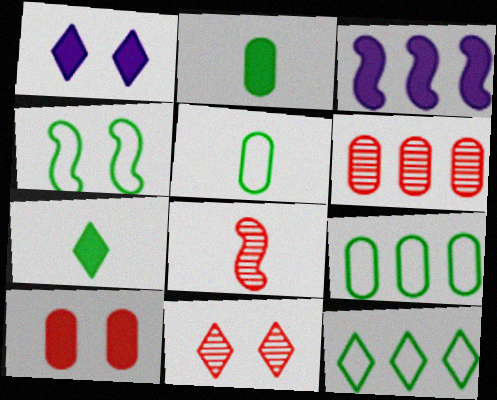[[1, 8, 9], 
[3, 4, 8], 
[3, 5, 11], 
[3, 6, 12], 
[3, 7, 10], 
[4, 5, 12], 
[6, 8, 11]]